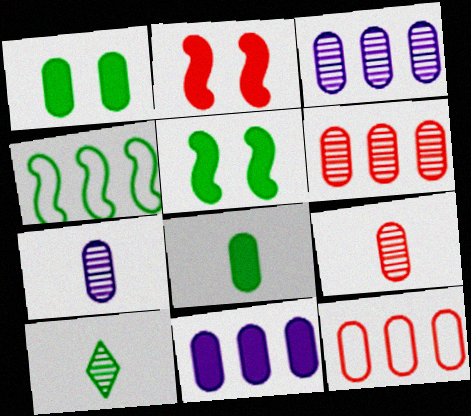[[1, 4, 10], 
[1, 7, 12]]